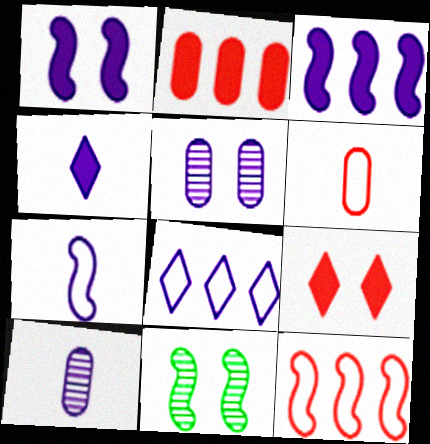[[1, 8, 10], 
[4, 7, 10]]